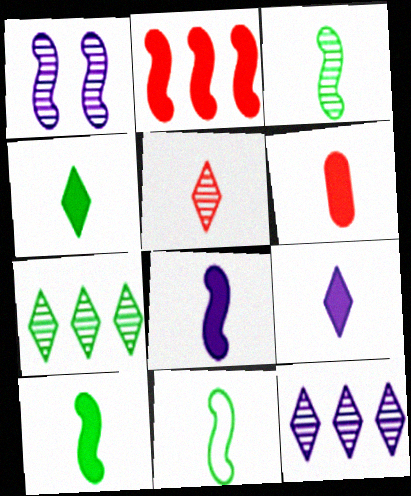[[1, 2, 11], 
[3, 10, 11], 
[4, 6, 8], 
[6, 9, 10]]